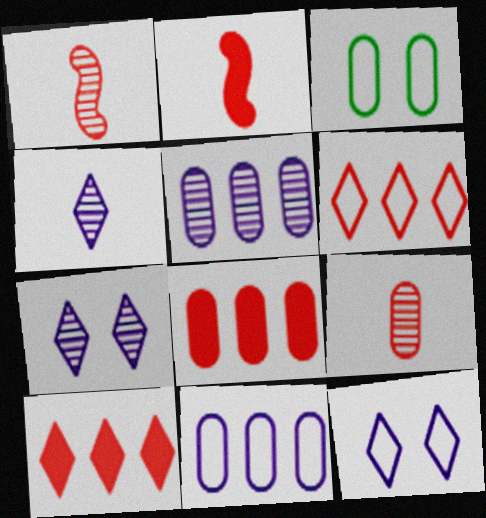[]